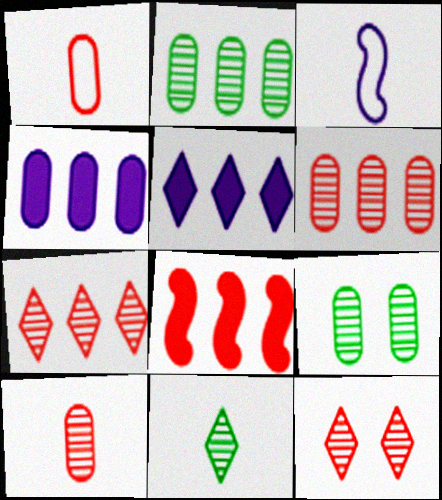[[1, 4, 9], 
[1, 8, 12]]